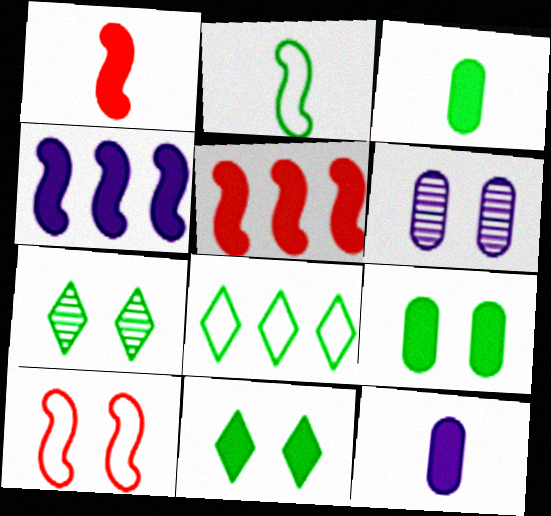[[1, 6, 8], 
[5, 11, 12], 
[6, 10, 11]]